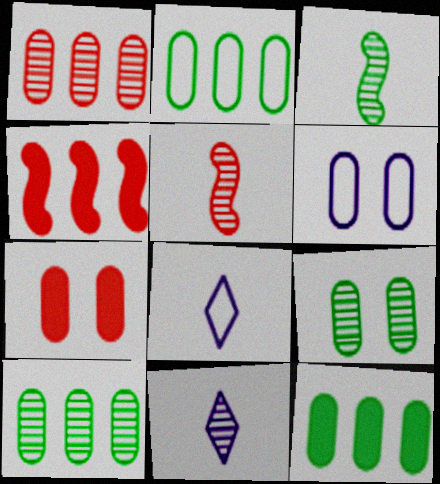[[2, 10, 12], 
[4, 8, 9], 
[6, 7, 9]]